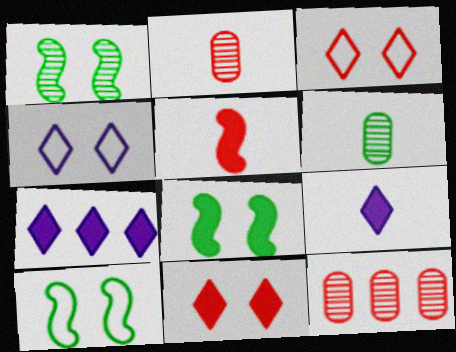[[1, 8, 10], 
[2, 7, 10], 
[3, 5, 12], 
[9, 10, 12]]